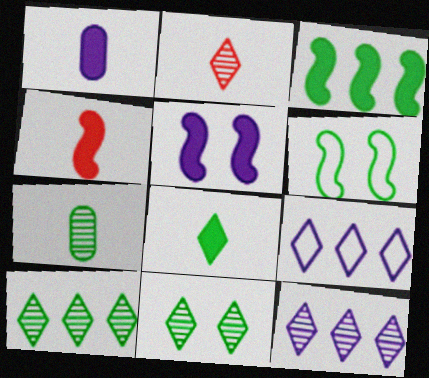[[1, 4, 8], 
[2, 11, 12], 
[3, 4, 5]]